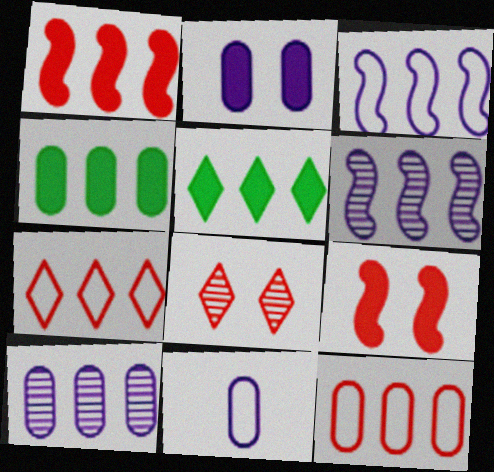[[2, 10, 11], 
[4, 6, 7], 
[4, 10, 12], 
[5, 6, 12]]